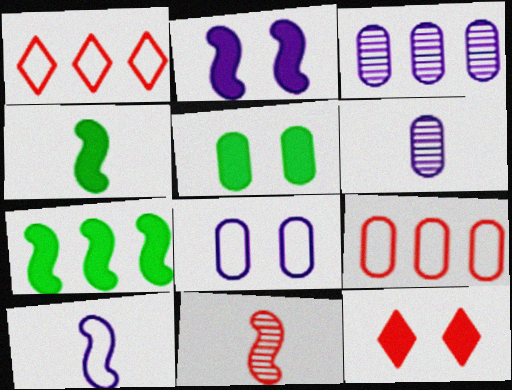[[1, 3, 7], 
[2, 5, 12], 
[4, 10, 11], 
[5, 6, 9], 
[9, 11, 12]]